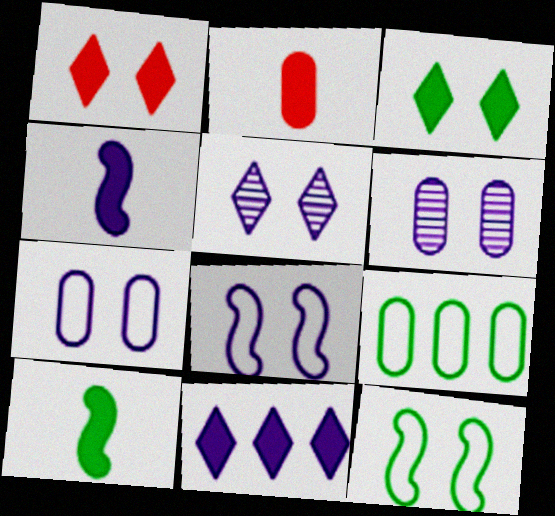[[1, 6, 12], 
[2, 6, 9]]